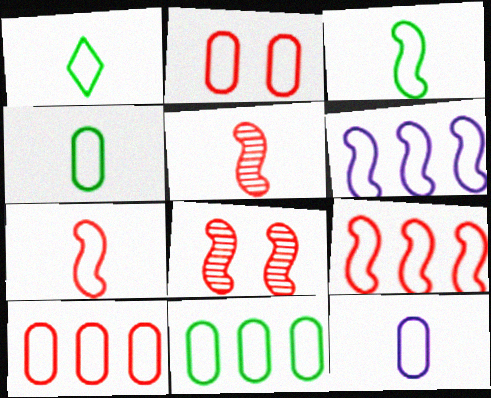[[1, 2, 6], 
[1, 3, 4], 
[1, 7, 12], 
[2, 11, 12]]